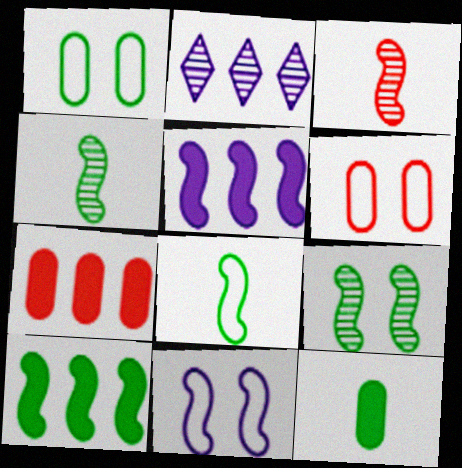[[3, 10, 11], 
[8, 9, 10]]